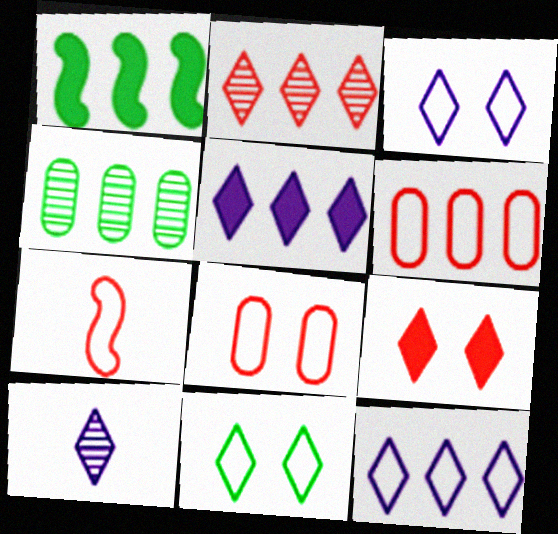[[1, 8, 10], 
[3, 5, 10]]